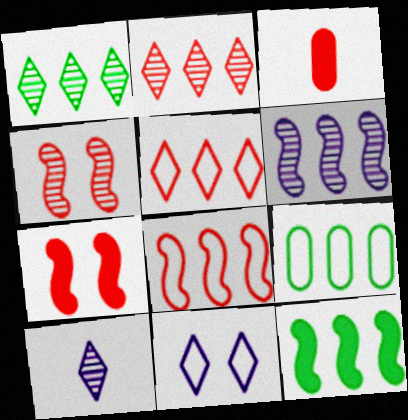[[1, 9, 12], 
[3, 4, 5], 
[6, 8, 12], 
[7, 9, 10]]